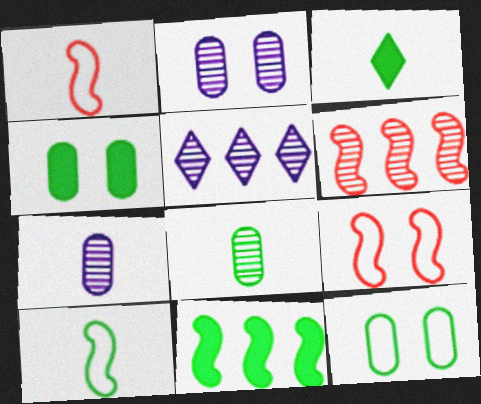[[1, 3, 7], 
[1, 4, 5], 
[3, 4, 11], 
[3, 8, 10]]